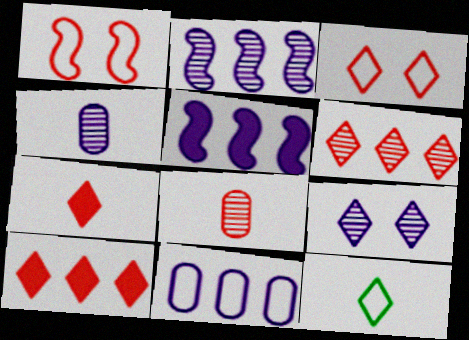[[1, 8, 10], 
[1, 11, 12], 
[2, 4, 9], 
[3, 6, 7], 
[9, 10, 12]]